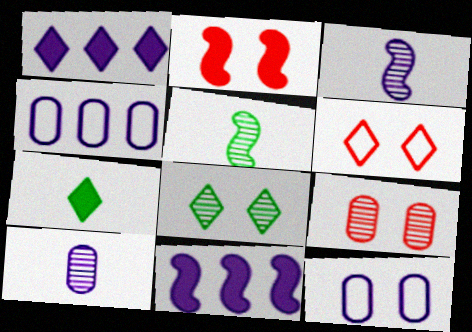[[1, 3, 12], 
[2, 6, 9], 
[2, 8, 12]]